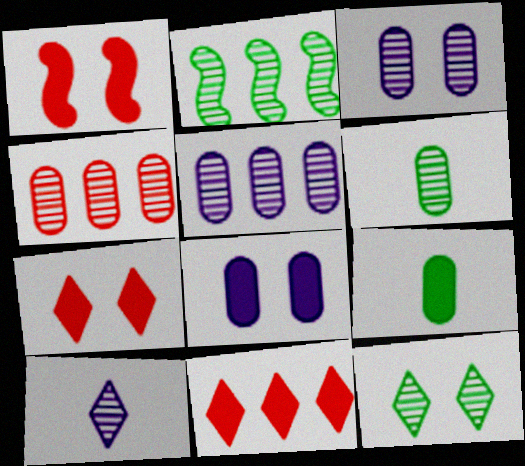[[2, 6, 12], 
[3, 4, 6]]